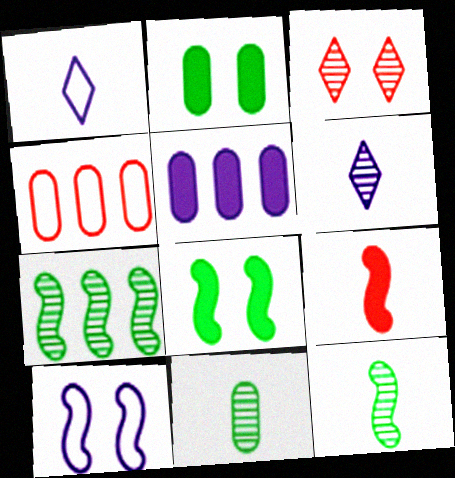[[1, 9, 11], 
[2, 3, 10], 
[3, 4, 9], 
[4, 6, 8], 
[5, 6, 10], 
[7, 9, 10]]